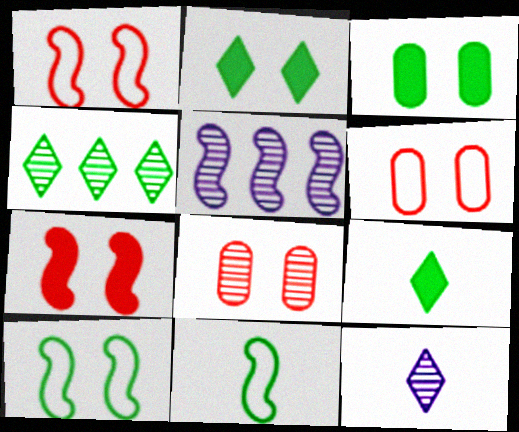[[3, 4, 11], 
[5, 6, 9], 
[5, 7, 11]]